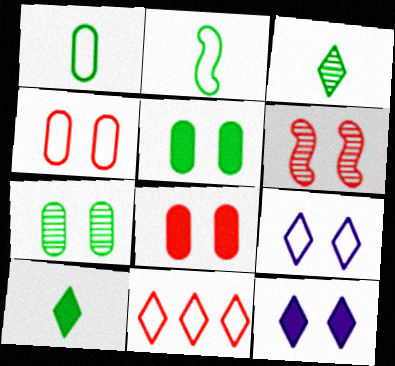[[3, 11, 12], 
[5, 6, 9]]